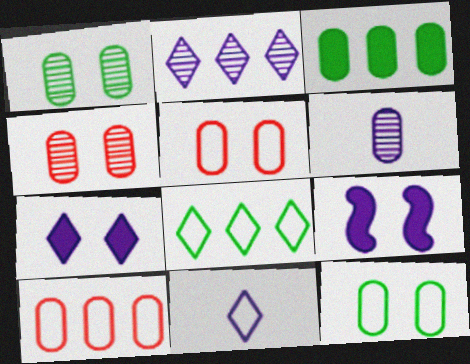[[2, 7, 11], 
[3, 5, 6]]